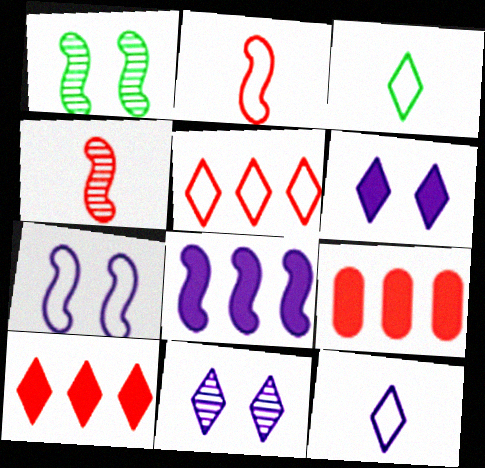[[1, 2, 8], 
[1, 9, 12], 
[3, 10, 11]]